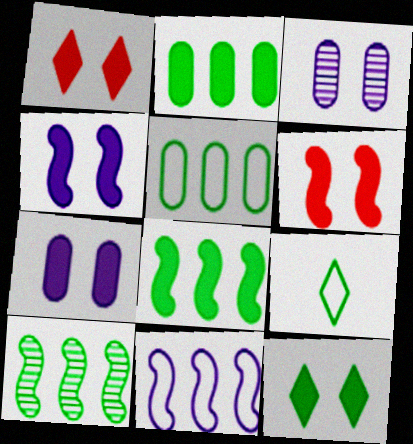[[6, 7, 12]]